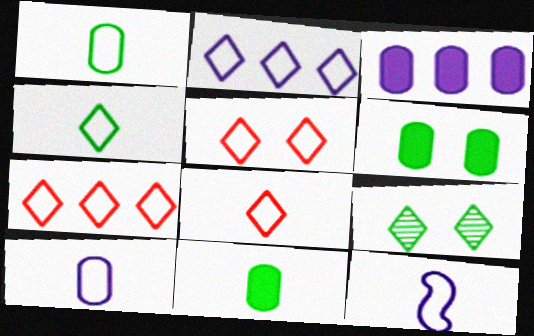[[1, 8, 12], 
[2, 4, 5], 
[5, 7, 8]]